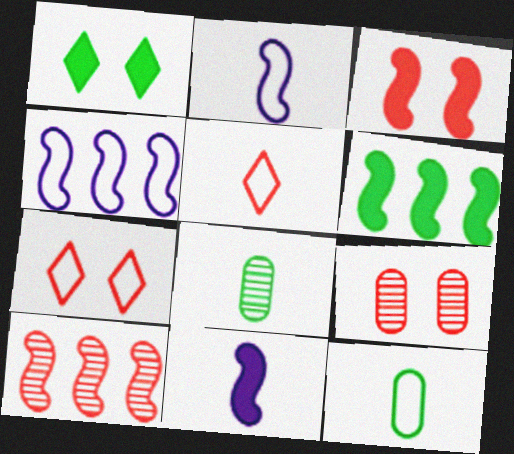[[2, 5, 12], 
[3, 6, 11], 
[3, 7, 9], 
[4, 6, 10], 
[4, 7, 12], 
[5, 8, 11]]